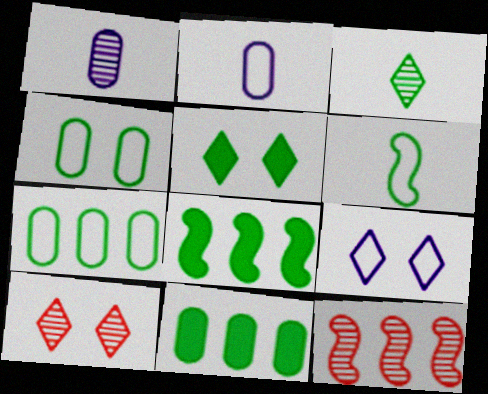[[2, 5, 12], 
[2, 8, 10], 
[3, 4, 8], 
[5, 9, 10]]